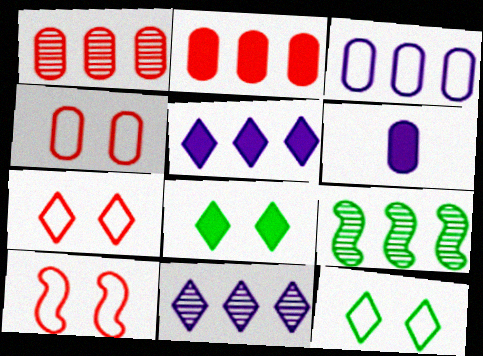[[1, 9, 11], 
[4, 7, 10], 
[6, 7, 9]]